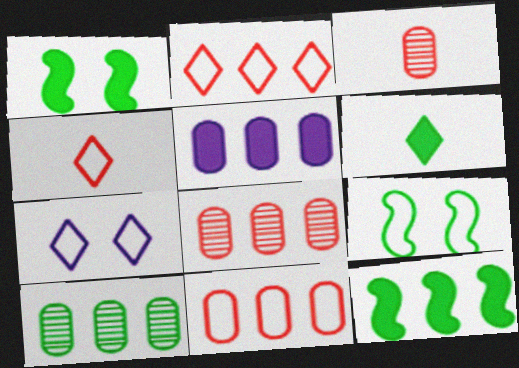[[3, 7, 12], 
[5, 10, 11], 
[6, 9, 10]]